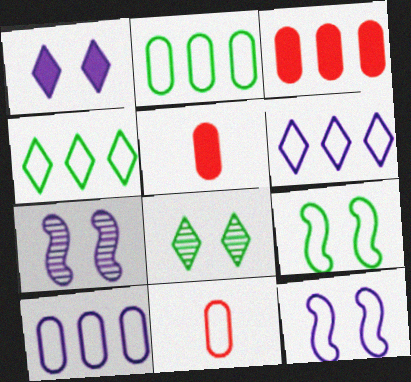[[4, 5, 7], 
[4, 11, 12], 
[6, 9, 11]]